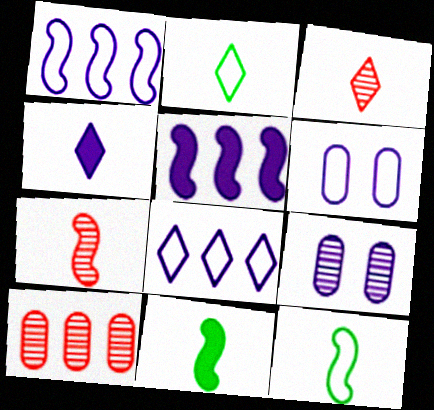[[1, 4, 9], 
[2, 3, 4]]